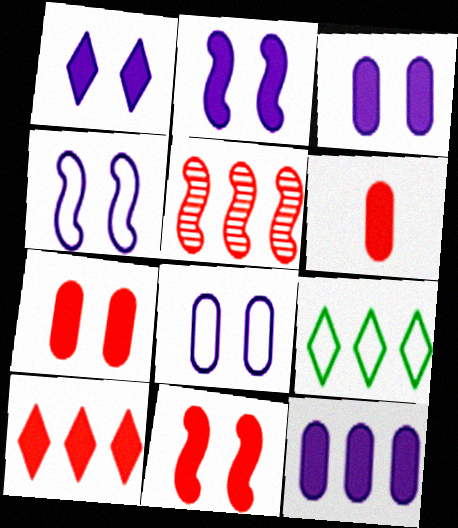[[1, 2, 3], 
[5, 9, 12], 
[6, 10, 11]]